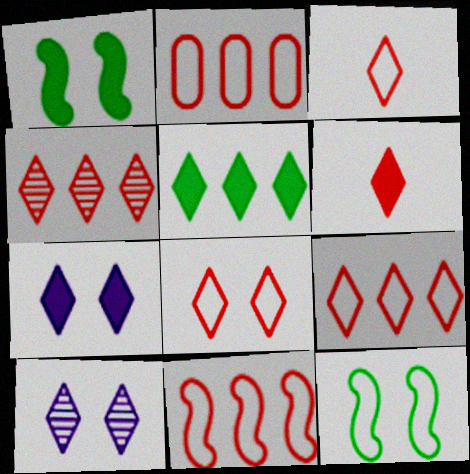[[2, 9, 11], 
[3, 5, 10], 
[3, 8, 9], 
[4, 6, 8], 
[5, 6, 7]]